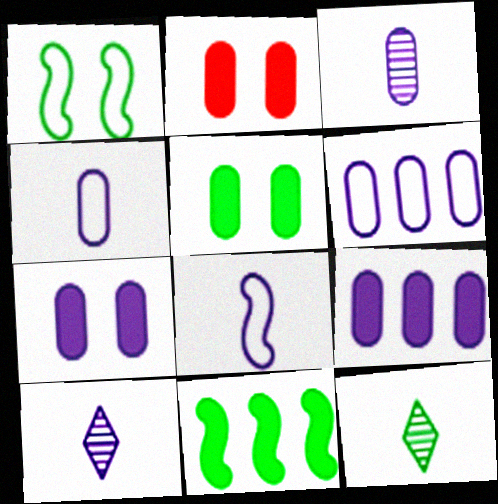[[2, 5, 7], 
[3, 6, 7]]